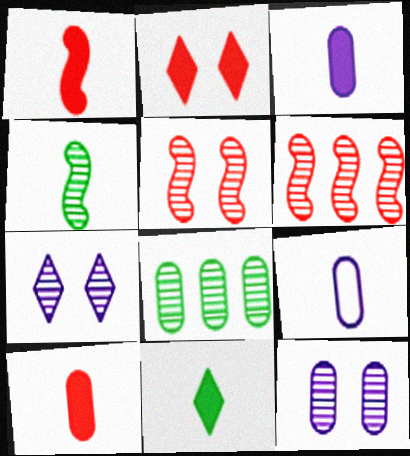[[1, 3, 11]]